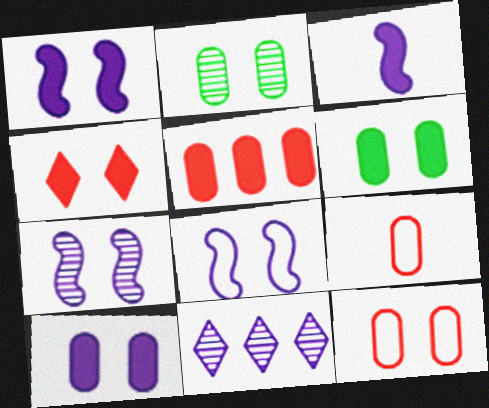[[1, 4, 6], 
[1, 7, 8], 
[2, 4, 8], 
[2, 10, 12]]